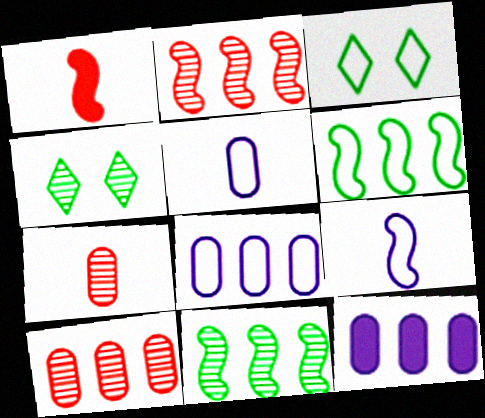[[1, 4, 8]]